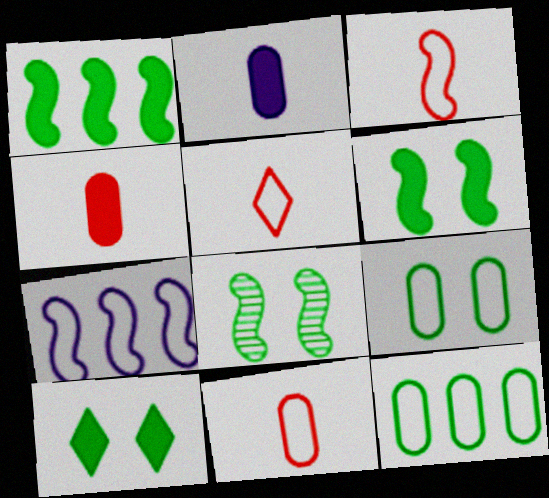[[3, 5, 11], 
[5, 7, 9], 
[8, 9, 10]]